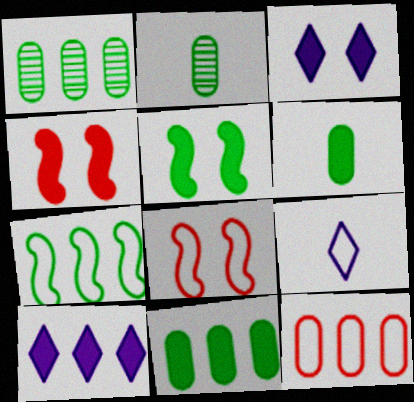[[1, 4, 9], 
[2, 8, 10], 
[4, 6, 10]]